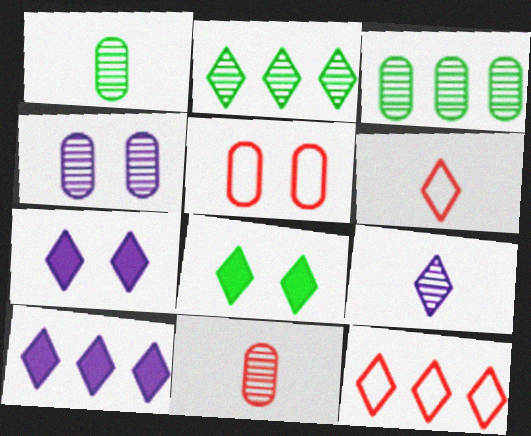[[2, 6, 7], 
[2, 10, 12], 
[3, 4, 11], 
[8, 9, 12]]